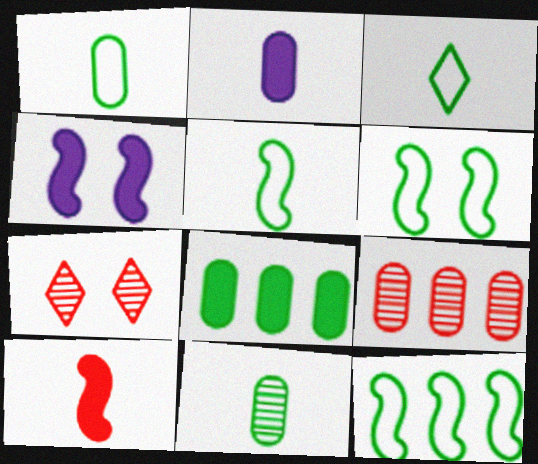[[1, 3, 5], 
[2, 7, 12], 
[3, 4, 9], 
[5, 6, 12]]